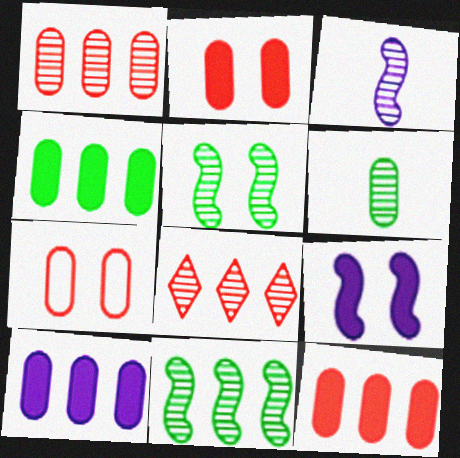[[4, 10, 12], 
[6, 7, 10]]